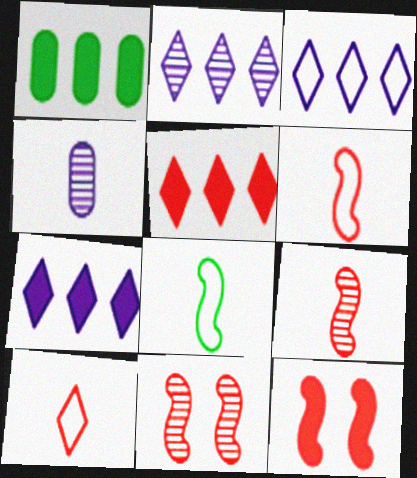[[2, 3, 7]]